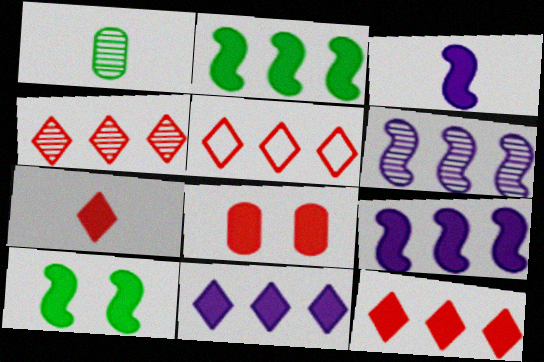[[4, 5, 12]]